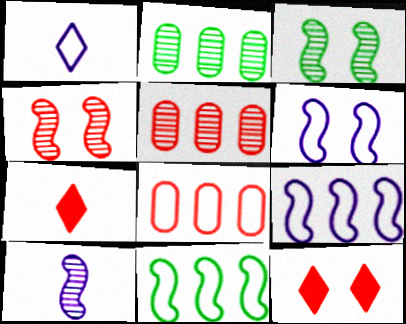[[2, 6, 7], 
[4, 7, 8]]